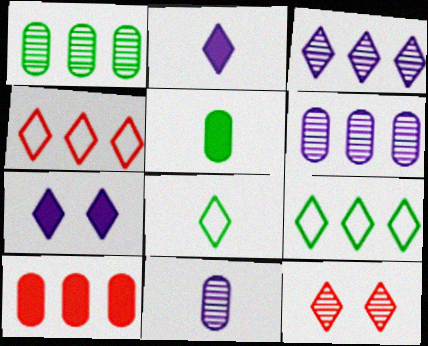[[2, 9, 12]]